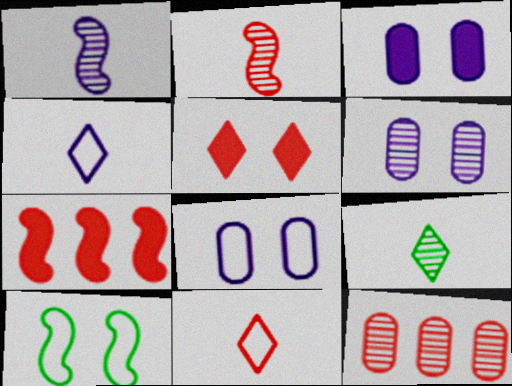[[1, 7, 10], 
[3, 6, 8], 
[5, 6, 10], 
[7, 8, 9]]